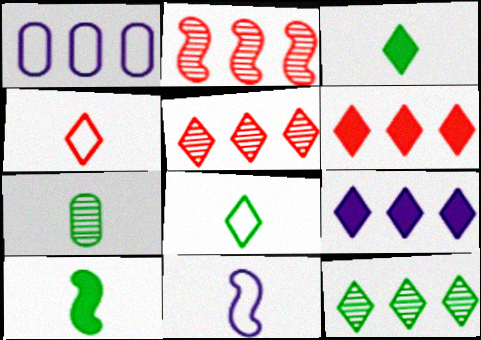[[7, 8, 10]]